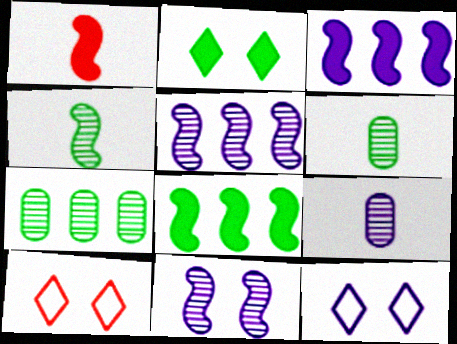[[1, 7, 12], 
[3, 6, 10], 
[3, 9, 12], 
[8, 9, 10]]